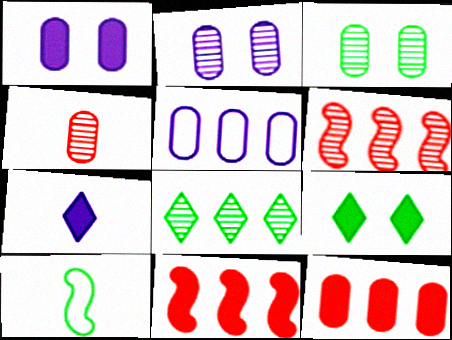[[4, 7, 10], 
[5, 8, 11]]